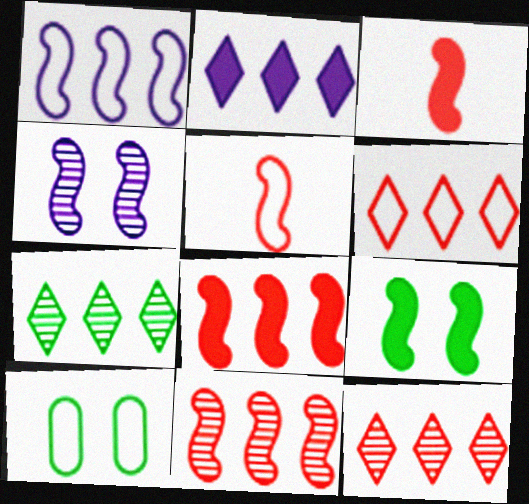[[2, 6, 7]]